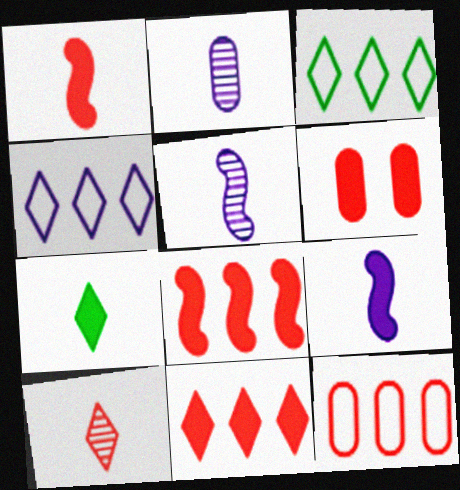[[1, 6, 11], 
[3, 5, 6]]